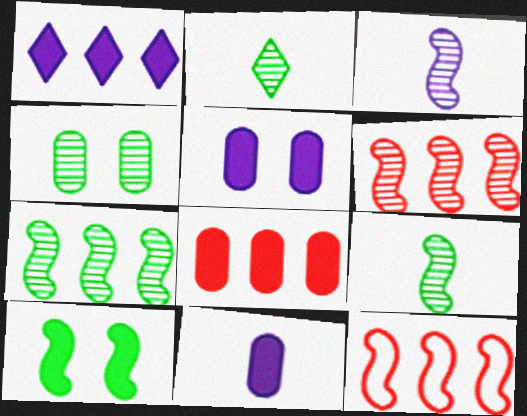[[2, 4, 7], 
[2, 5, 12], 
[3, 10, 12]]